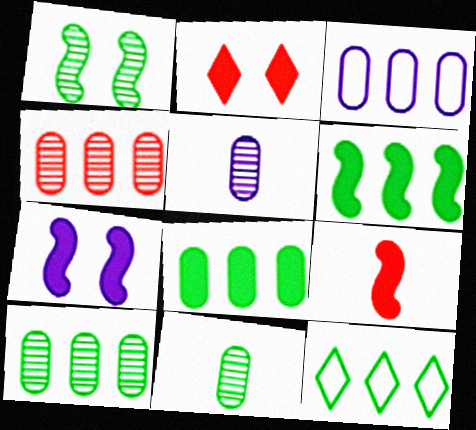[[3, 4, 8], 
[6, 7, 9], 
[6, 10, 12]]